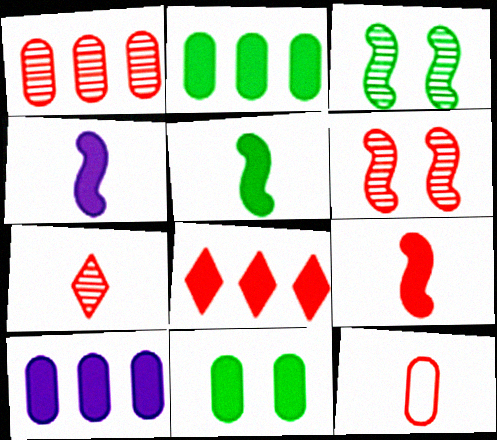[[1, 6, 7], 
[4, 5, 9], 
[4, 8, 11], 
[6, 8, 12], 
[7, 9, 12]]